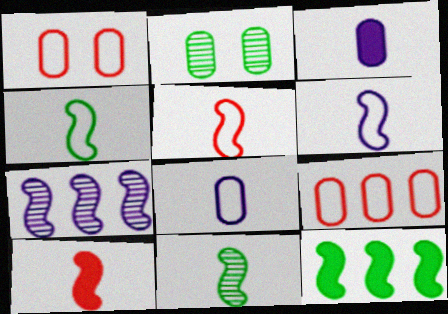[[2, 3, 9], 
[4, 5, 6], 
[6, 10, 11]]